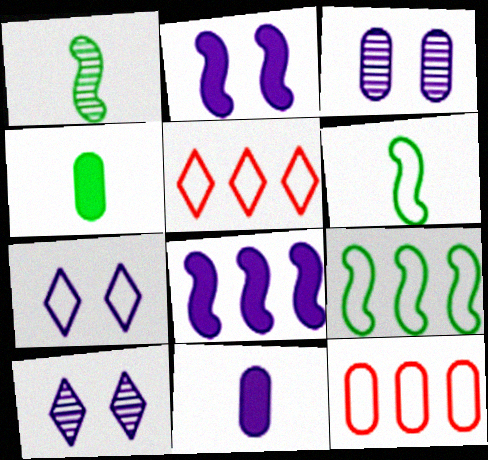[[2, 3, 7], 
[3, 4, 12], 
[6, 7, 12]]